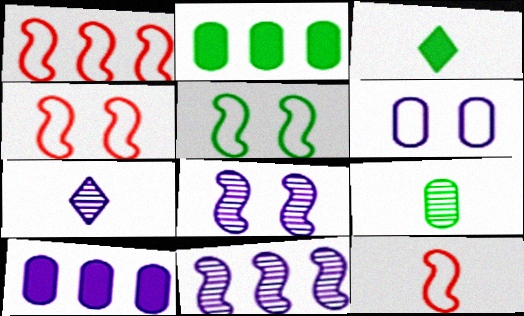[[1, 4, 12], 
[2, 4, 7]]